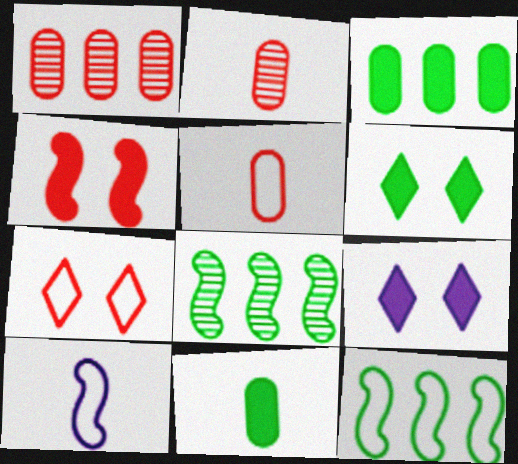[[1, 6, 10], 
[2, 9, 12], 
[4, 8, 10], 
[5, 8, 9]]